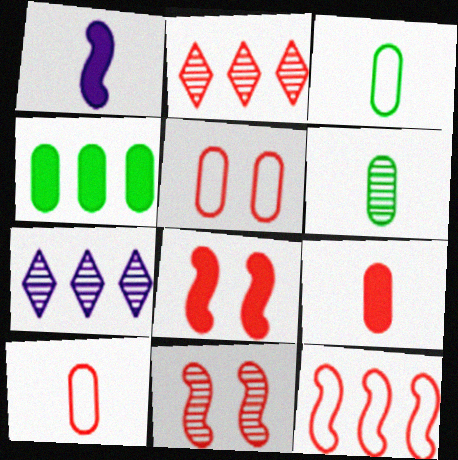[[2, 8, 10], 
[3, 7, 8], 
[4, 7, 12], 
[6, 7, 11]]